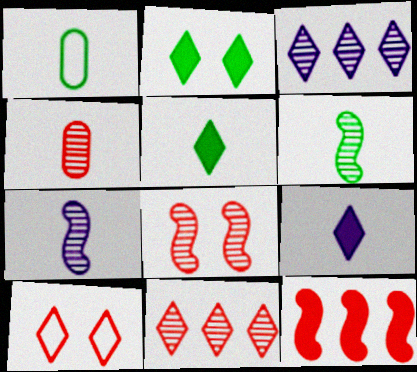[[1, 5, 6], 
[3, 5, 10], 
[4, 8, 11], 
[4, 10, 12]]